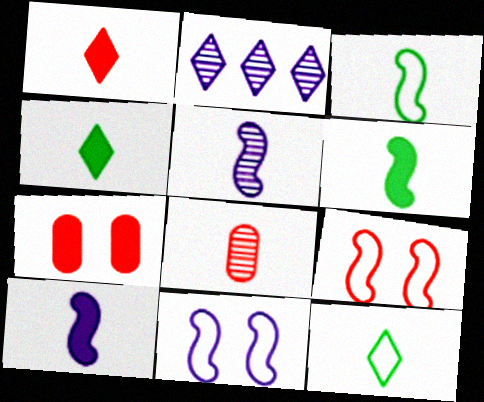[[2, 3, 7], 
[8, 10, 12]]